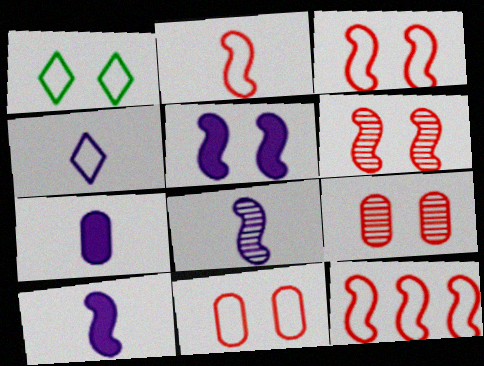[[1, 5, 9], 
[2, 3, 12], 
[4, 7, 8]]